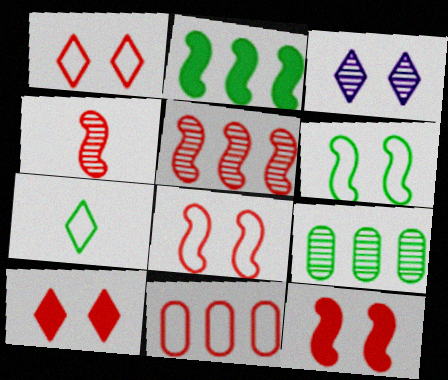[[3, 4, 9], 
[4, 10, 11]]